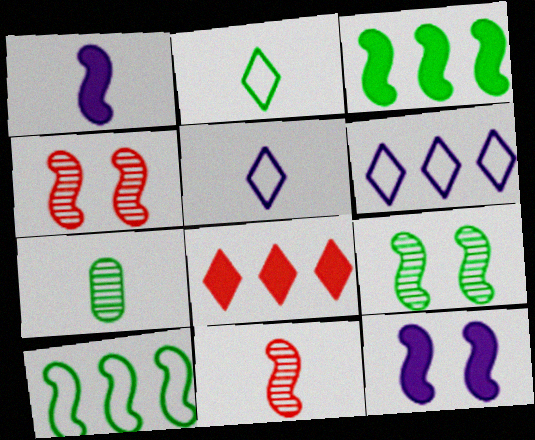[[1, 4, 10], 
[10, 11, 12]]